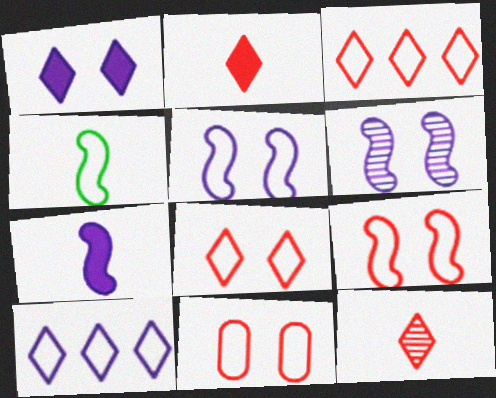[[4, 10, 11], 
[8, 9, 11]]